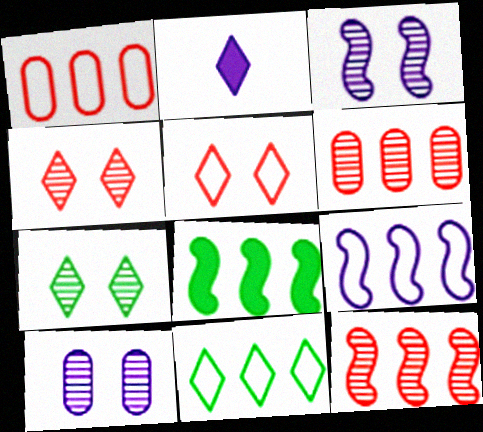[[1, 9, 11], 
[2, 4, 11], 
[2, 9, 10], 
[8, 9, 12]]